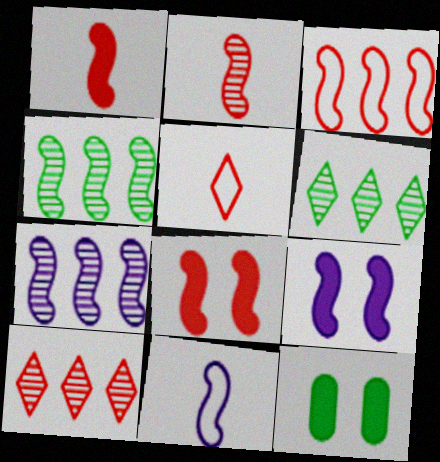[[2, 3, 8], 
[4, 8, 11], 
[5, 7, 12], 
[7, 9, 11], 
[10, 11, 12]]